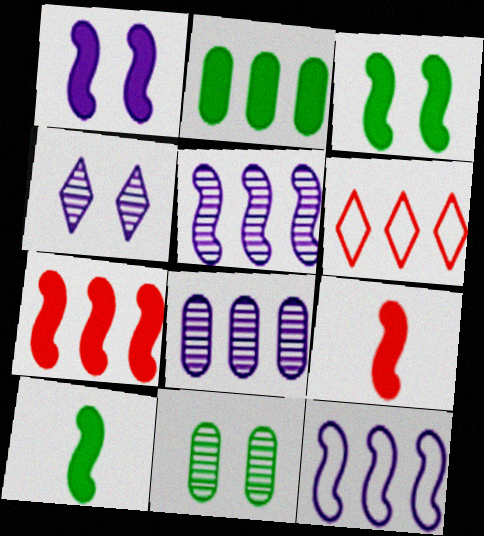[[1, 7, 10], 
[2, 5, 6]]